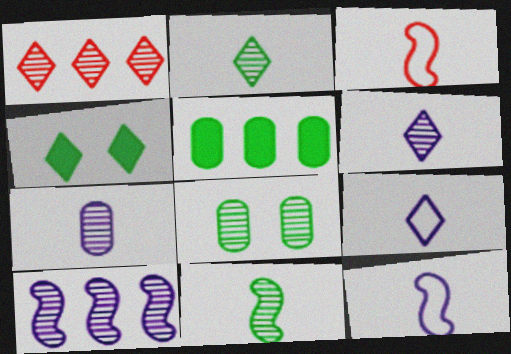[[1, 4, 9]]